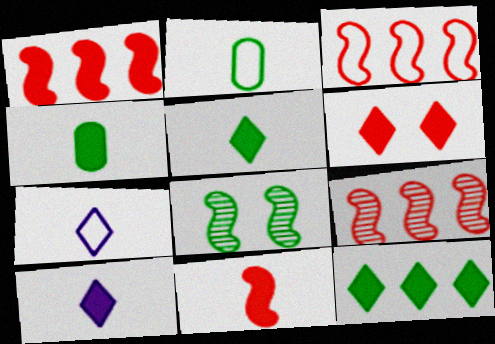[[1, 3, 9], 
[2, 8, 12], 
[4, 10, 11], 
[6, 10, 12]]